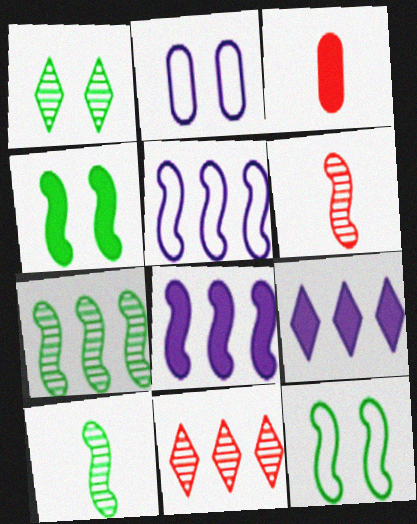[[1, 3, 5], 
[3, 4, 9], 
[4, 5, 6], 
[6, 8, 12]]